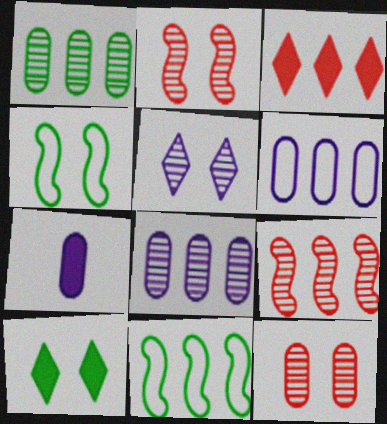[[3, 8, 11]]